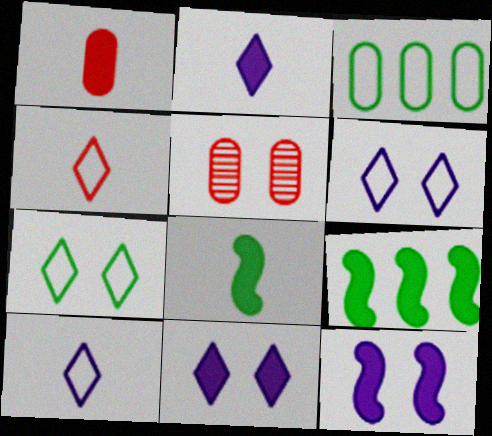[[1, 2, 8], 
[1, 9, 11], 
[5, 7, 12], 
[5, 9, 10]]